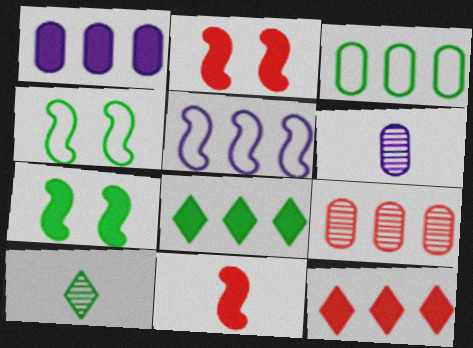[[1, 3, 9], 
[3, 7, 10], 
[4, 6, 12], 
[5, 8, 9]]